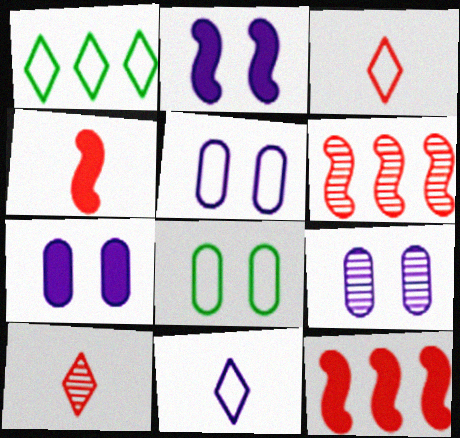[[1, 4, 9], 
[5, 7, 9]]